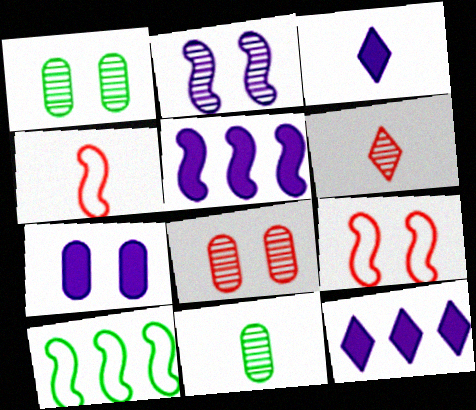[[1, 4, 12], 
[3, 4, 11], 
[3, 5, 7], 
[3, 8, 10], 
[6, 7, 10], 
[9, 11, 12]]